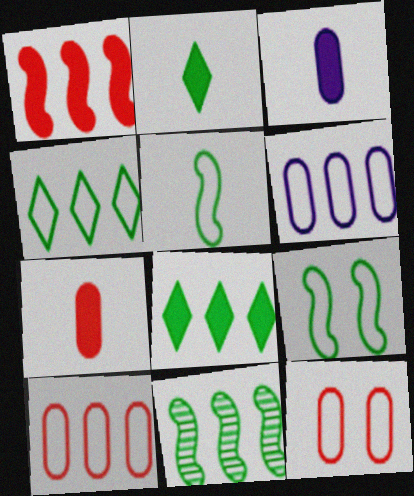[]